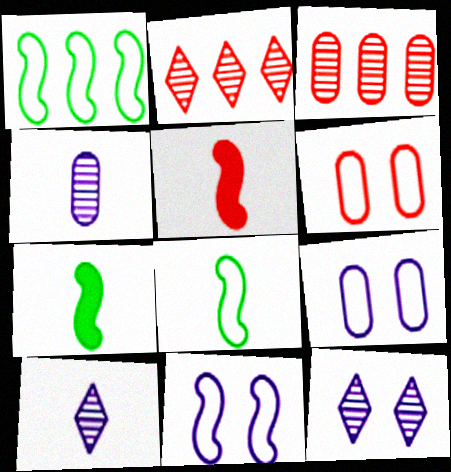[[2, 5, 6], 
[2, 7, 9]]